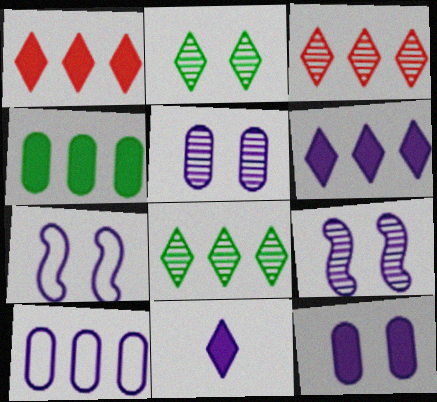[[9, 10, 11]]